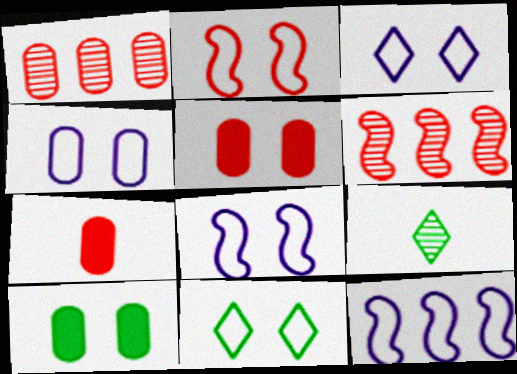[[2, 4, 11], 
[3, 4, 8], 
[5, 9, 12]]